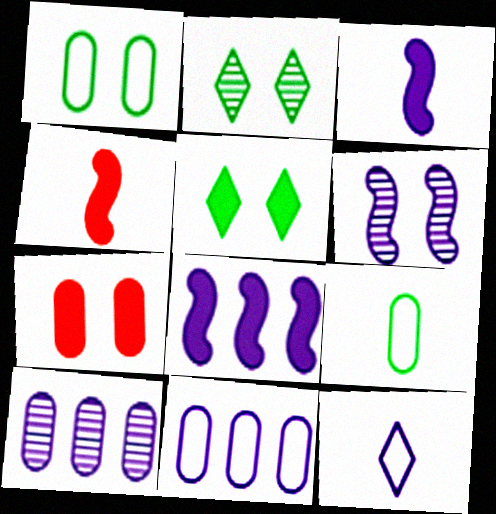[[2, 4, 11], 
[7, 9, 10]]